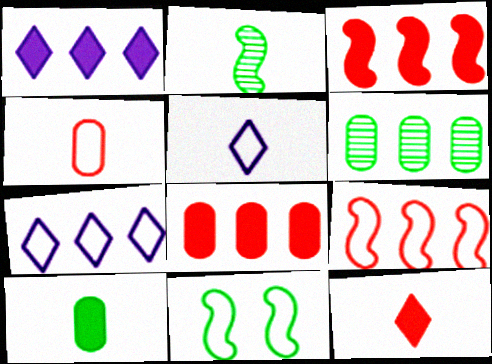[[1, 6, 9], 
[3, 6, 7], 
[4, 7, 11]]